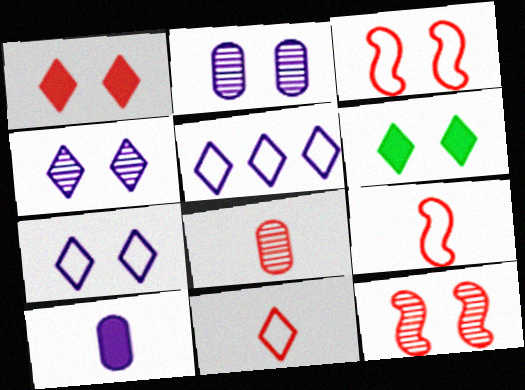[[2, 3, 6]]